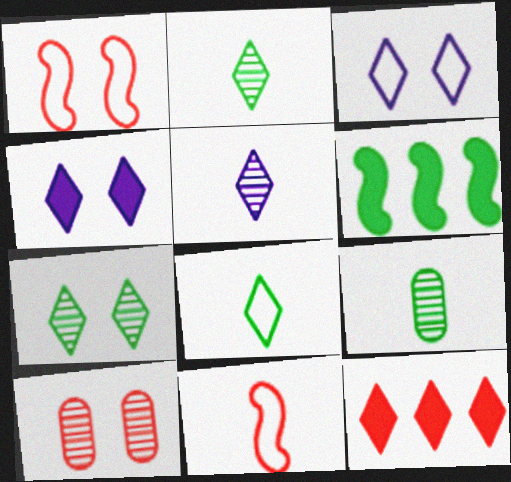[[2, 3, 12], 
[10, 11, 12]]